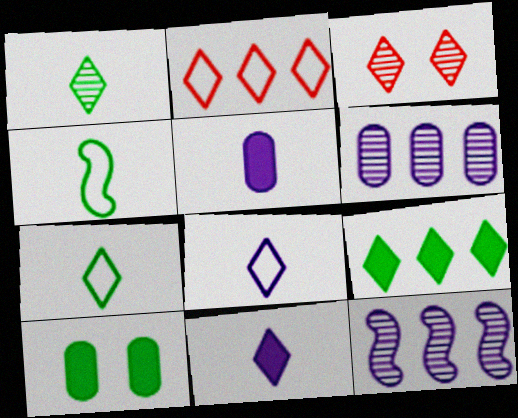[[3, 8, 9]]